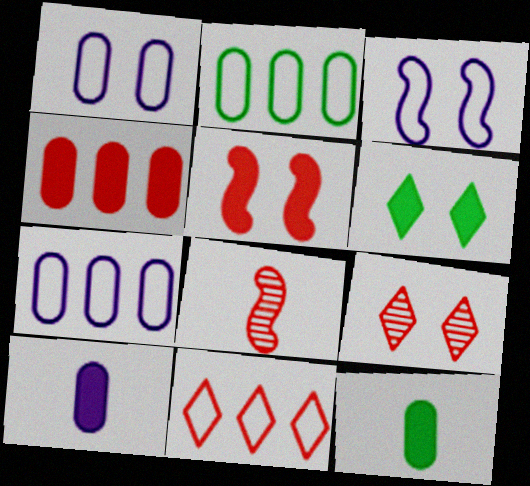[[6, 7, 8]]